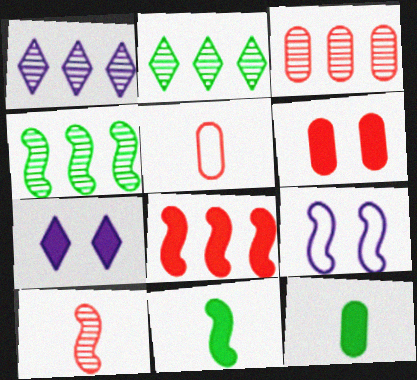[[1, 3, 4], 
[3, 5, 6], 
[4, 5, 7], 
[7, 8, 12]]